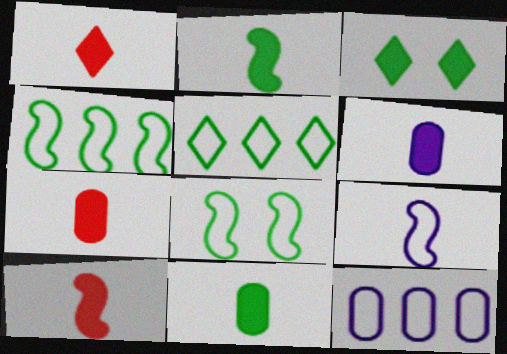[[1, 2, 6], 
[1, 7, 10], 
[6, 7, 11]]